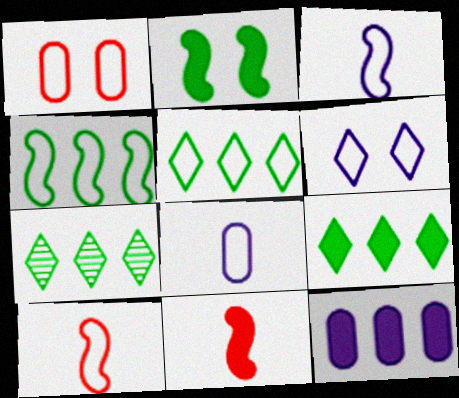[[1, 3, 5], 
[5, 7, 9]]